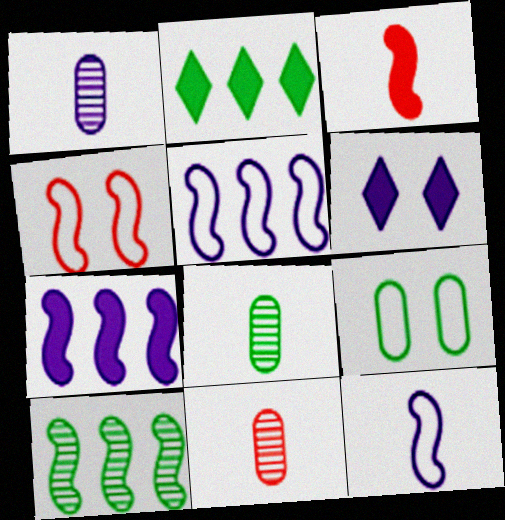[[1, 2, 4], 
[1, 5, 6], 
[1, 8, 11]]